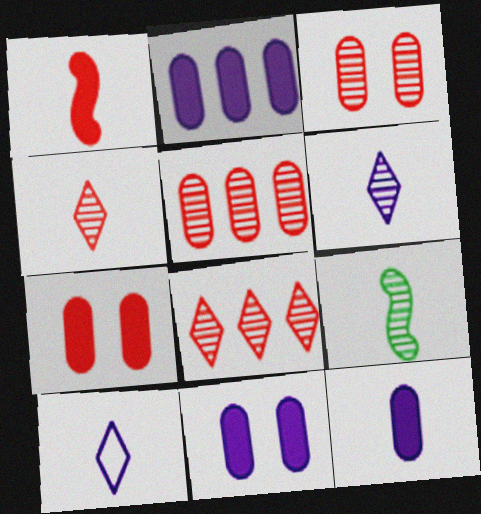[[2, 11, 12]]